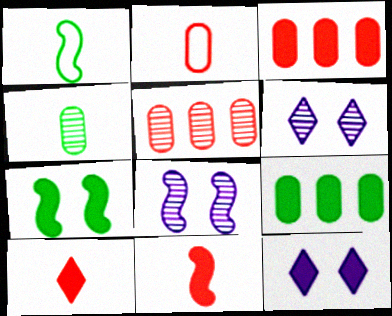[[1, 3, 6], 
[1, 5, 12], 
[9, 11, 12]]